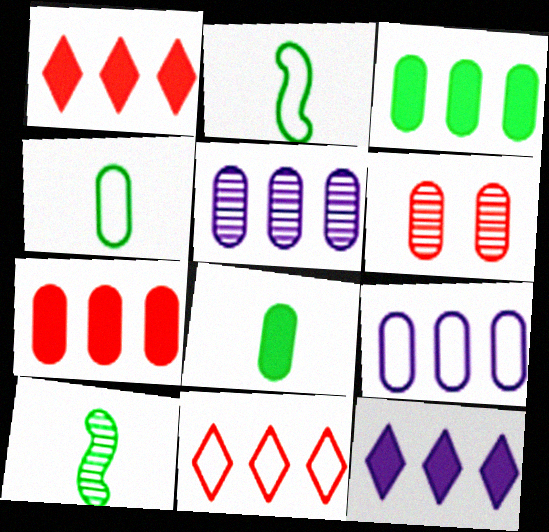[[2, 6, 12], 
[6, 8, 9]]